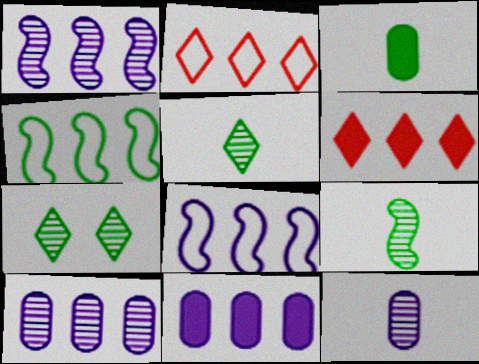[[3, 4, 7], 
[4, 6, 10]]